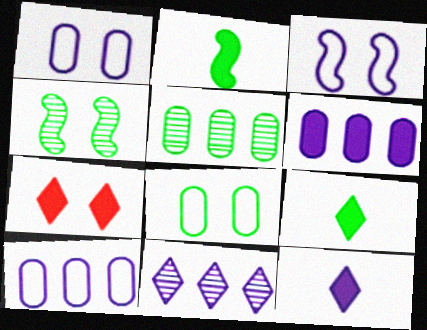[[1, 4, 7], 
[2, 6, 7]]